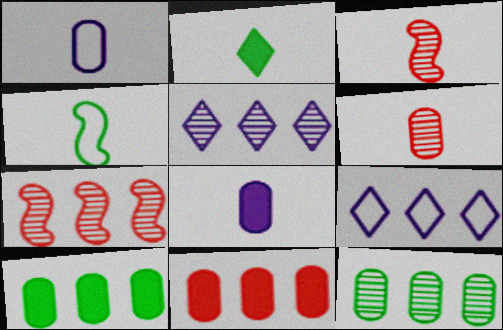[[1, 2, 3], 
[5, 7, 12], 
[7, 9, 10]]